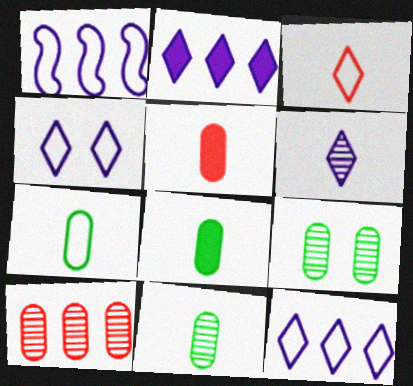[[2, 4, 6], 
[7, 8, 11]]